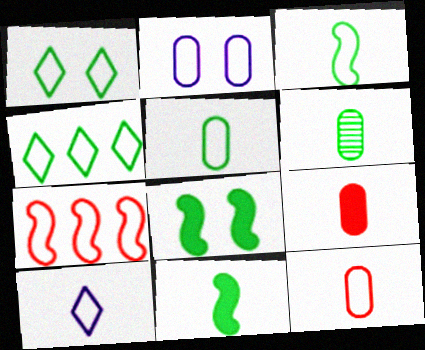[[3, 10, 12], 
[4, 6, 8]]